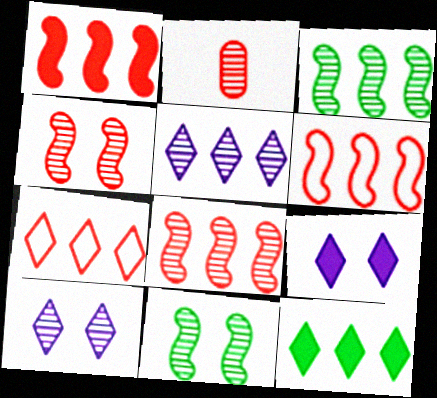[[1, 6, 8], 
[2, 3, 10], 
[2, 5, 11], 
[5, 7, 12]]